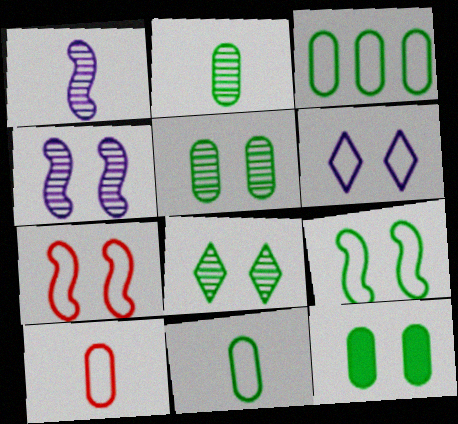[[2, 3, 12], 
[8, 9, 12]]